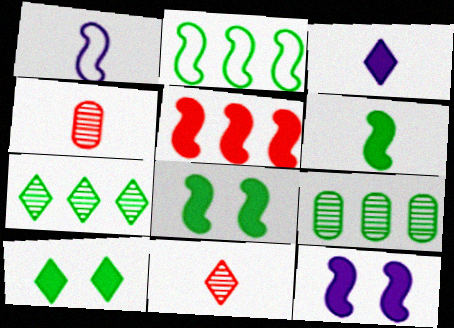[[5, 6, 12]]